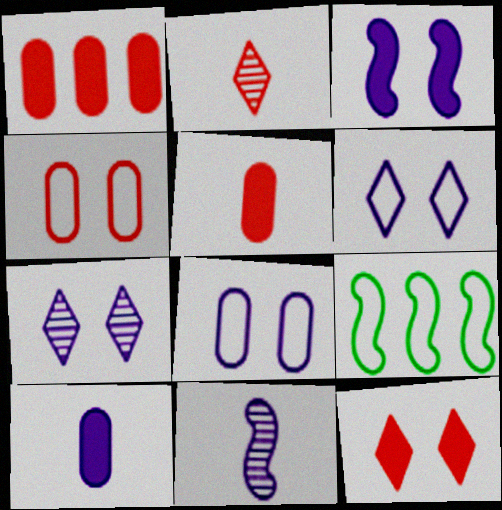[[3, 7, 8], 
[5, 7, 9]]